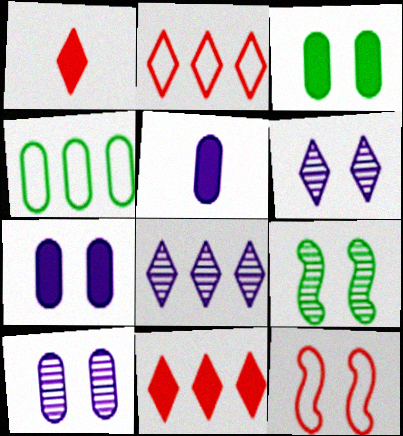[[2, 5, 9], 
[3, 6, 12]]